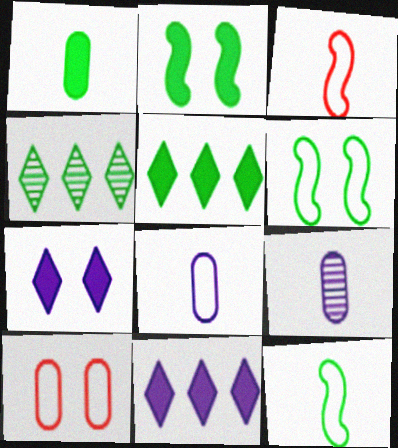[[1, 2, 5], 
[1, 4, 6]]